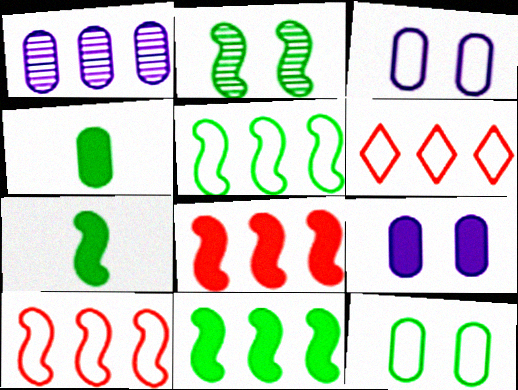[[1, 6, 11], 
[2, 5, 7]]